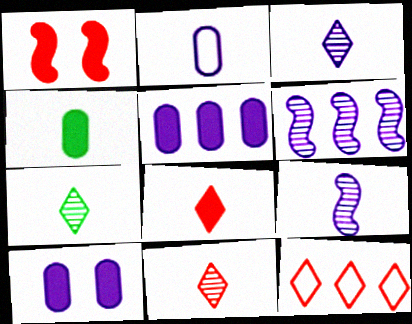[[3, 7, 11]]